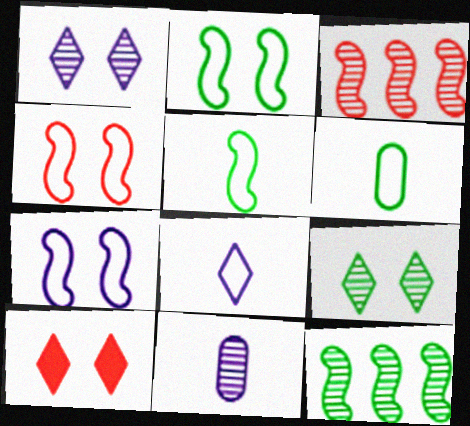[[2, 4, 7], 
[3, 9, 11]]